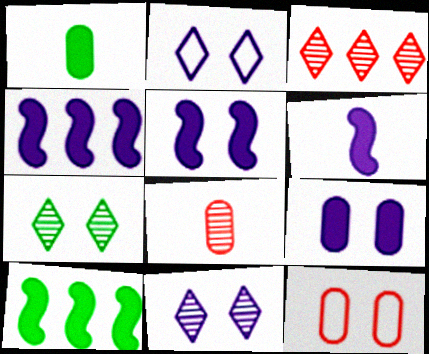[[2, 8, 10], 
[4, 5, 6], 
[5, 7, 12]]